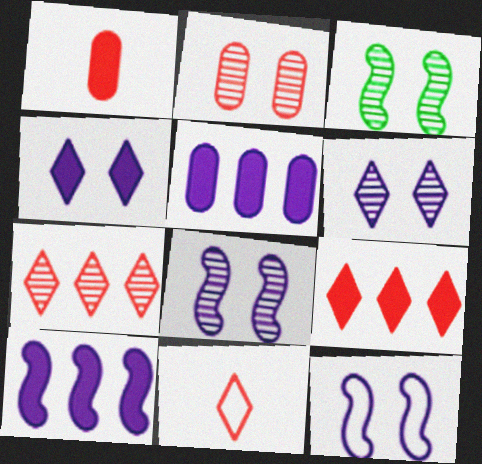[[2, 3, 6], 
[3, 5, 11]]